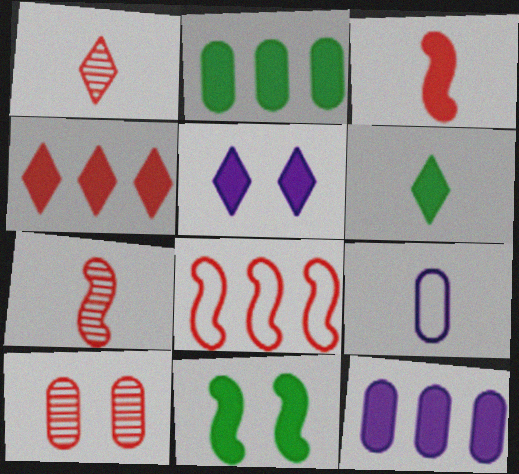[[2, 3, 5], 
[2, 6, 11], 
[2, 9, 10], 
[4, 5, 6], 
[6, 7, 9]]